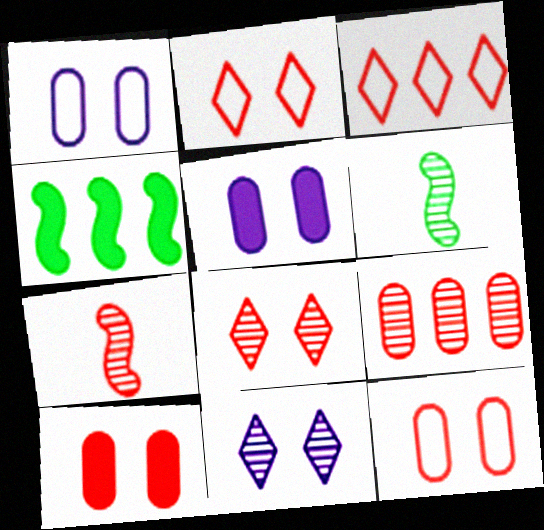[[3, 5, 6], 
[3, 7, 10], 
[6, 9, 11], 
[7, 8, 9]]